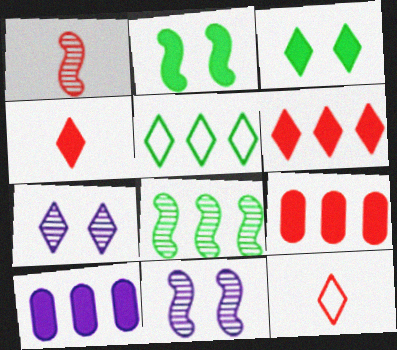[[1, 8, 11], 
[2, 4, 10], 
[4, 5, 7]]